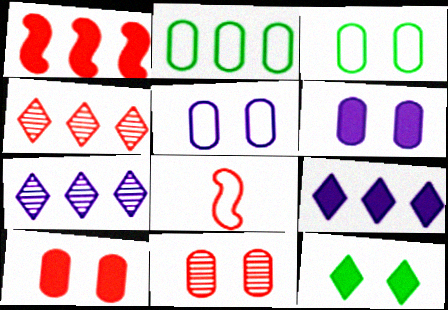[[1, 2, 7], 
[3, 6, 11], 
[4, 8, 10]]